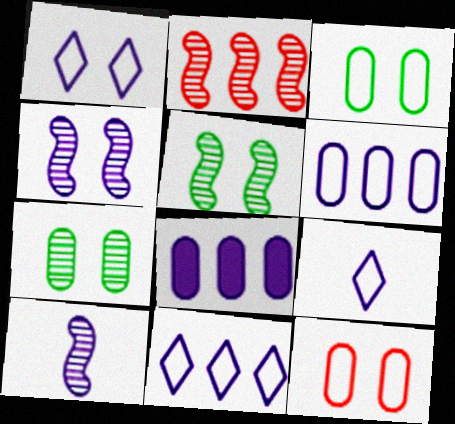[[1, 8, 10], 
[1, 9, 11], 
[2, 5, 10], 
[4, 8, 9]]